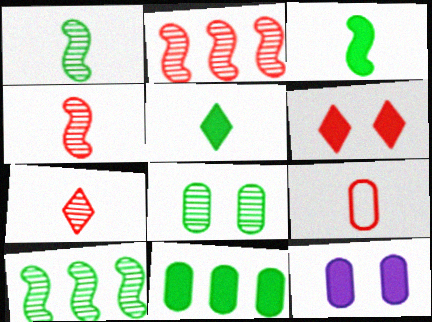[[2, 6, 9]]